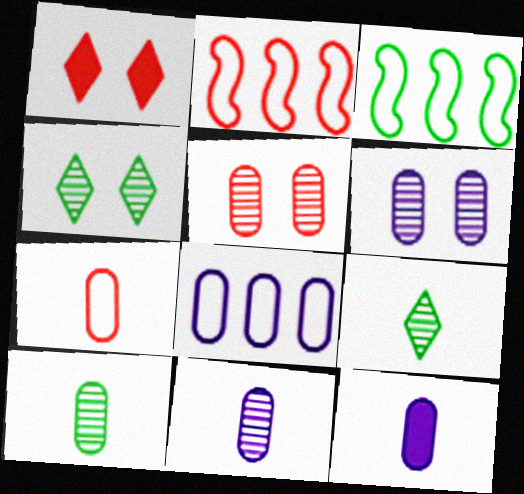[[1, 3, 11], 
[2, 4, 12], 
[6, 8, 12], 
[7, 10, 12]]